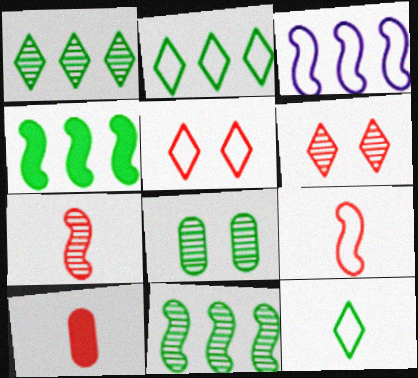[[4, 8, 12]]